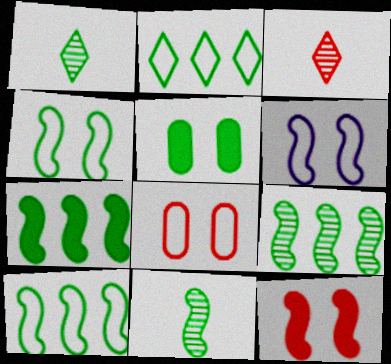[[1, 5, 10], 
[2, 5, 11], 
[4, 7, 11], 
[7, 9, 10]]